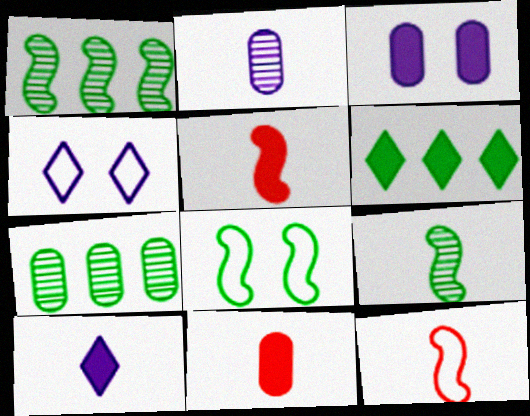[[1, 4, 11], 
[3, 5, 6], 
[4, 5, 7]]